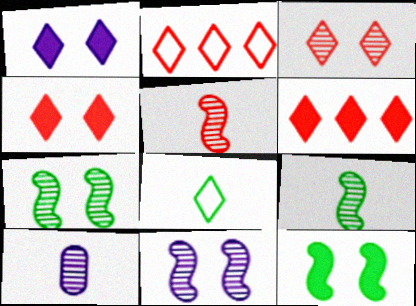[[2, 10, 12]]